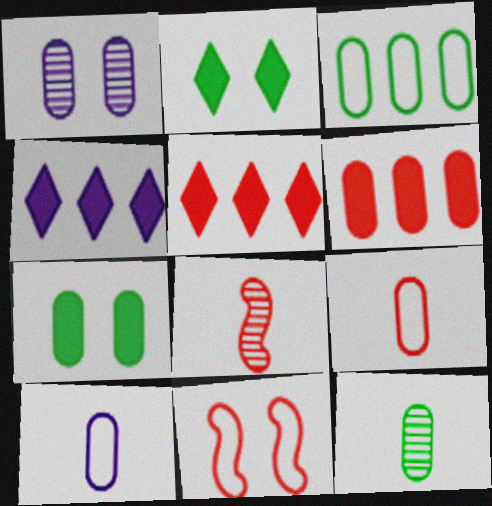[[1, 2, 11], 
[3, 7, 12], 
[4, 11, 12]]